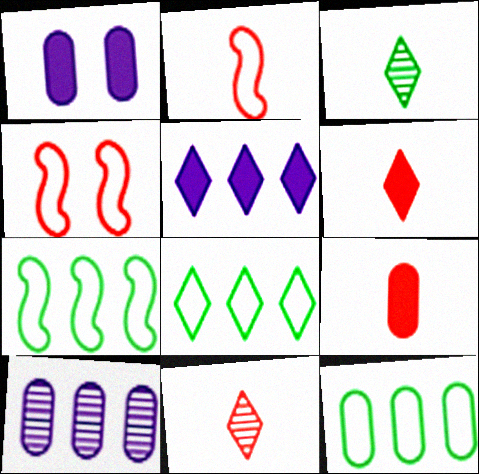[[1, 7, 11], 
[2, 9, 11], 
[7, 8, 12]]